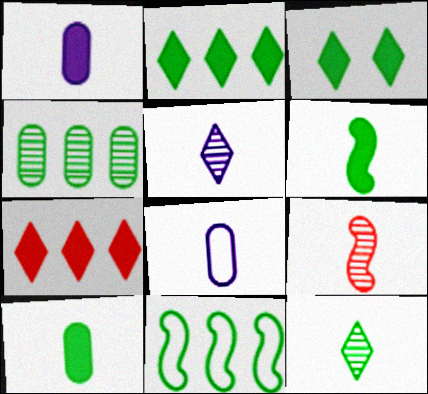[[2, 4, 11]]